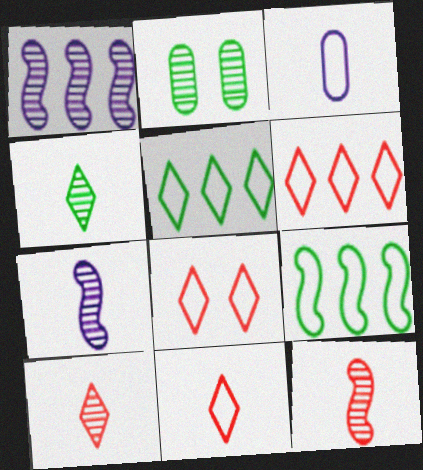[[1, 2, 10], 
[3, 8, 9], 
[6, 8, 11]]